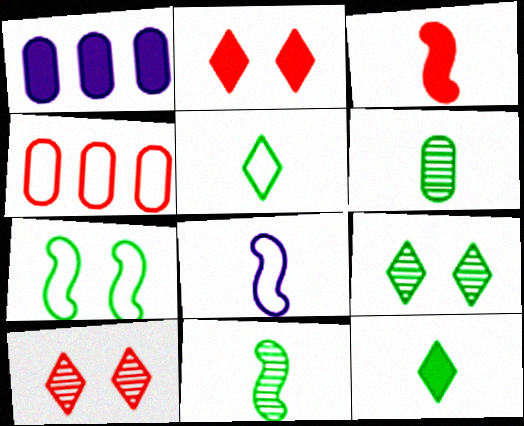[[3, 4, 10], 
[3, 8, 11]]